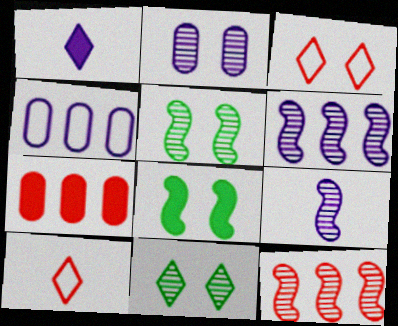[[1, 7, 8], 
[2, 3, 8], 
[5, 9, 12]]